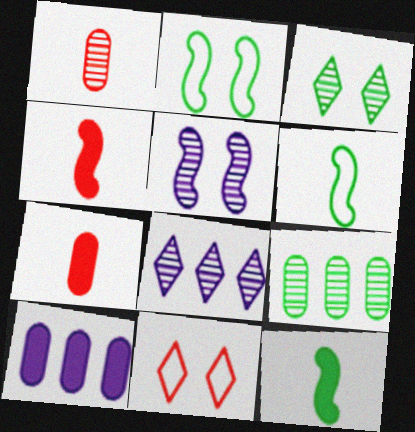[[2, 7, 8]]